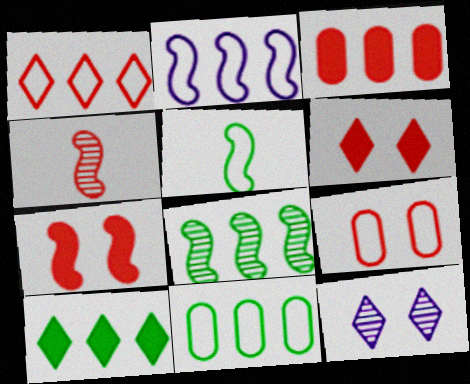[[1, 2, 11], 
[3, 5, 12], 
[8, 10, 11]]